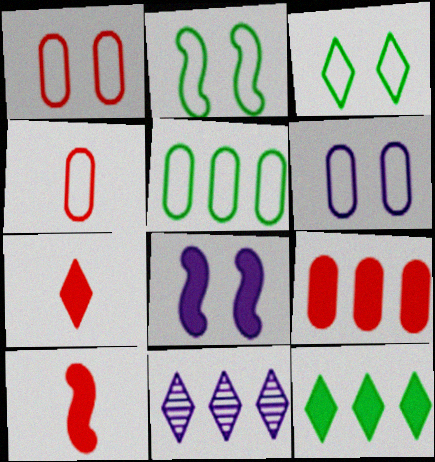[[3, 7, 11], 
[4, 5, 6]]